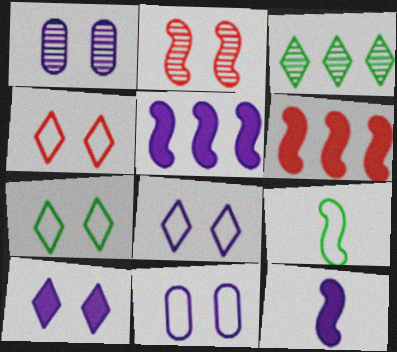[[2, 5, 9], 
[4, 7, 8]]